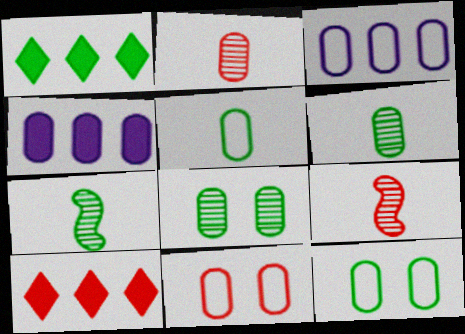[[1, 7, 12], 
[2, 4, 12], 
[3, 5, 11], 
[4, 6, 11], 
[9, 10, 11]]